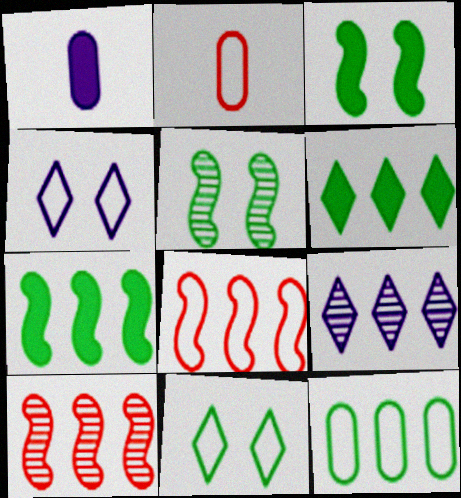[[1, 10, 11], 
[2, 3, 9]]